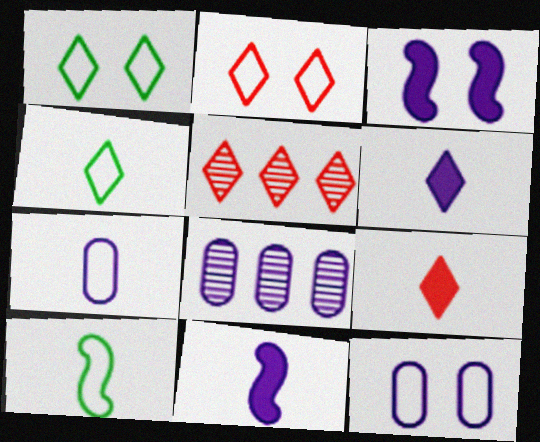[[1, 5, 6], 
[2, 5, 9]]